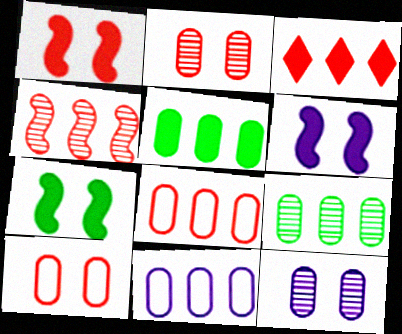[[1, 6, 7], 
[3, 4, 8]]